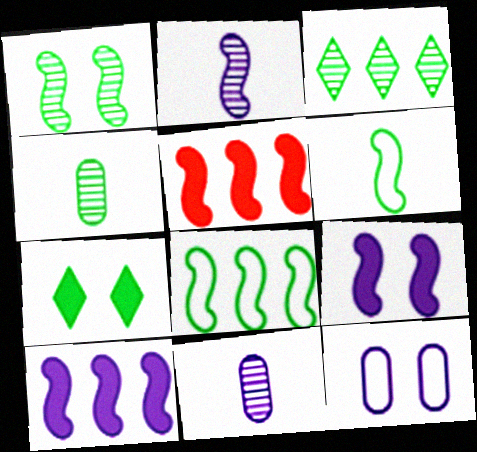[[1, 3, 4], 
[4, 7, 8]]